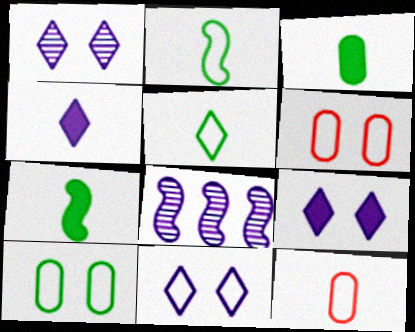[[1, 9, 11]]